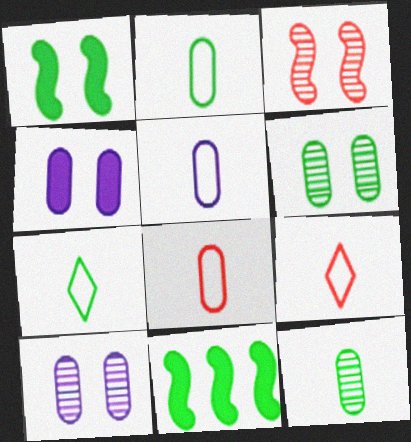[[2, 5, 8], 
[6, 7, 11], 
[9, 10, 11]]